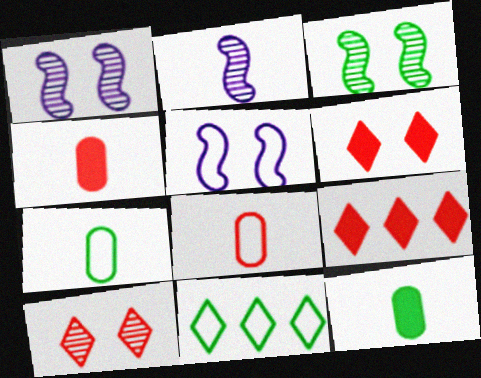[[1, 4, 11], 
[1, 7, 9], 
[3, 11, 12], 
[5, 8, 11]]